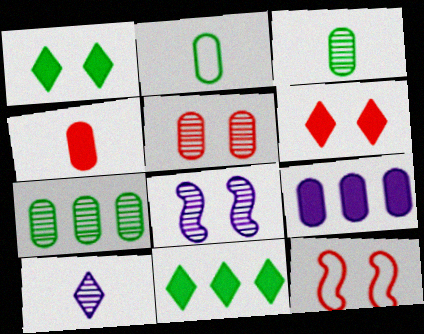[[2, 5, 9], 
[5, 6, 12]]